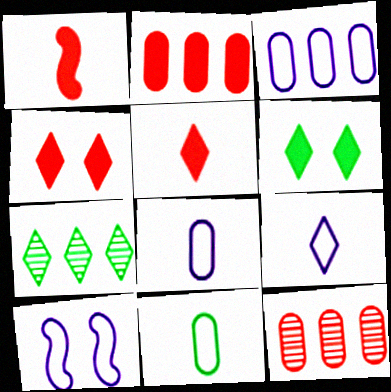[[1, 2, 4], 
[3, 9, 10], 
[4, 7, 9]]